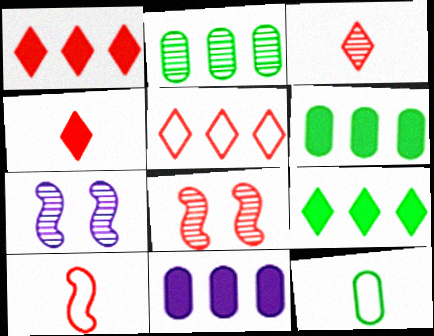[[1, 7, 12], 
[2, 3, 7]]